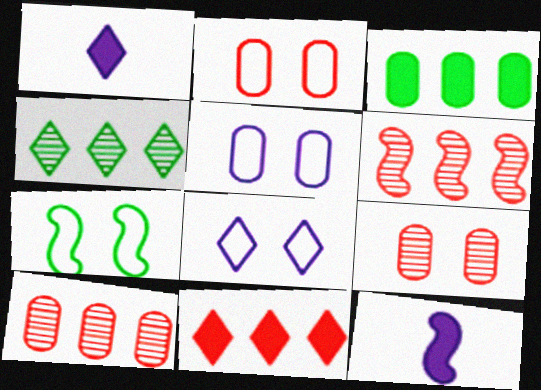[[1, 7, 10], 
[2, 4, 12], 
[2, 7, 8], 
[6, 7, 12]]